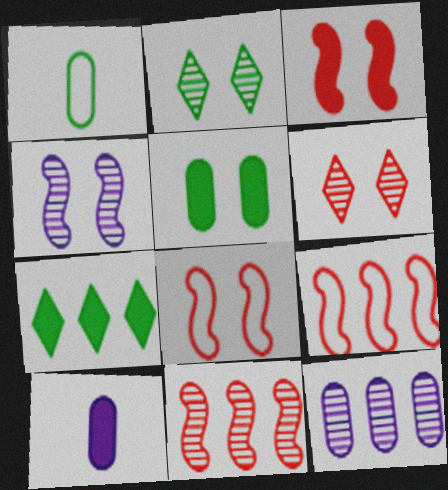[[2, 9, 10], 
[3, 7, 10], 
[7, 9, 12]]